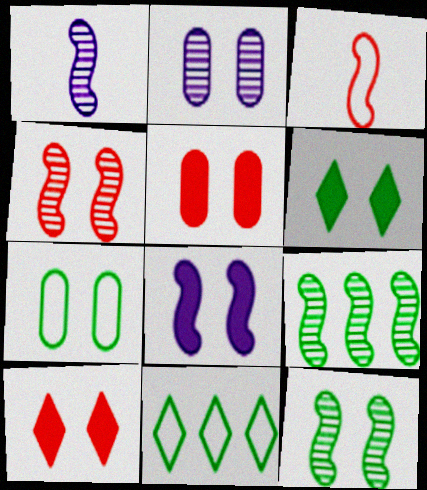[[1, 4, 9], 
[1, 5, 11], 
[2, 5, 7], 
[3, 8, 9], 
[5, 6, 8], 
[6, 7, 12]]